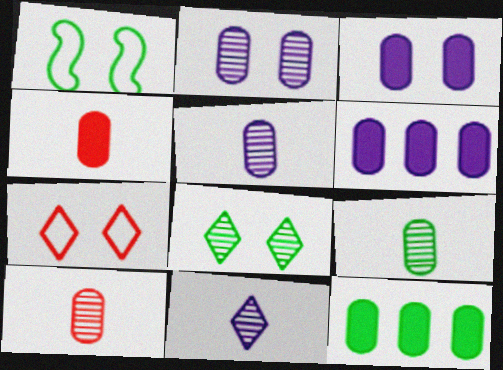[[3, 4, 12], 
[5, 9, 10]]